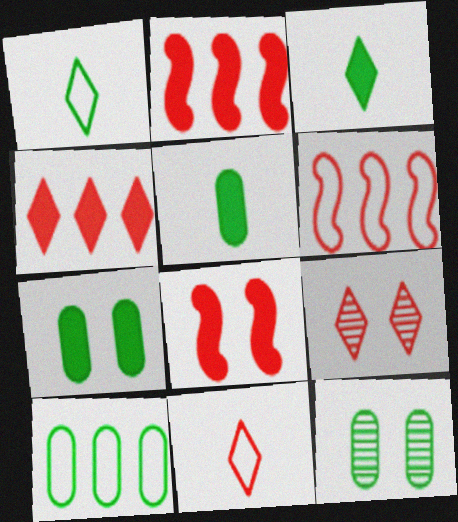[[4, 9, 11], 
[5, 10, 12]]